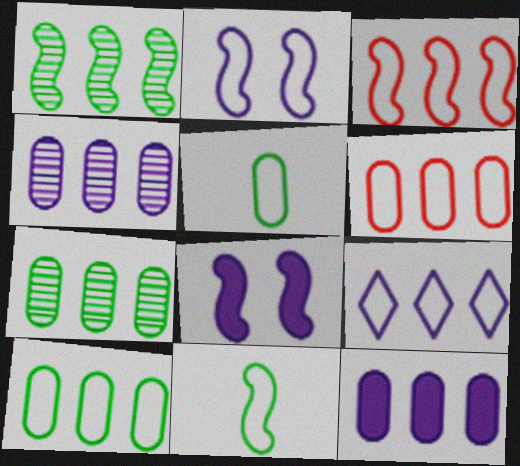[[2, 3, 11], 
[3, 9, 10], 
[6, 7, 12]]